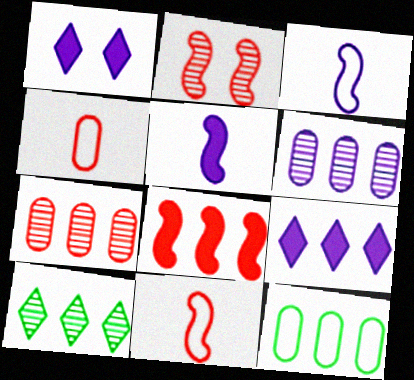[[1, 3, 6], 
[2, 8, 11]]